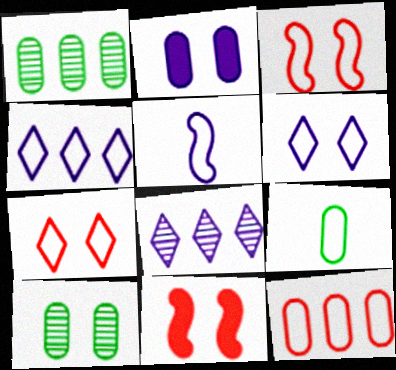[[2, 5, 8], 
[3, 4, 9], 
[6, 10, 11], 
[8, 9, 11]]